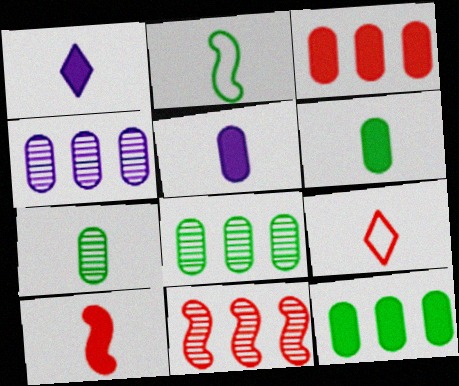[[1, 6, 10]]